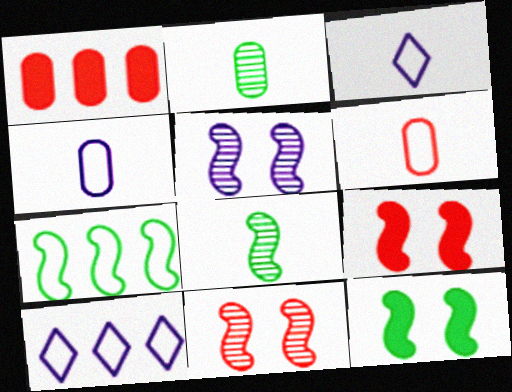[[2, 9, 10], 
[7, 8, 12]]